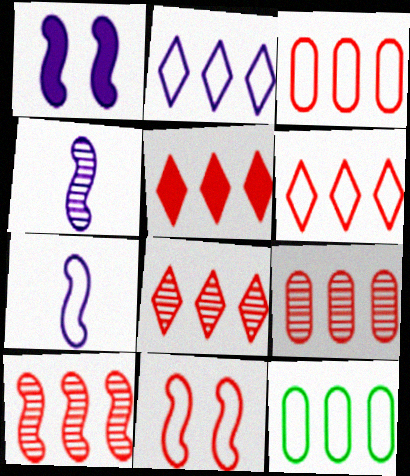[[3, 5, 10], 
[5, 6, 8], 
[8, 9, 10]]